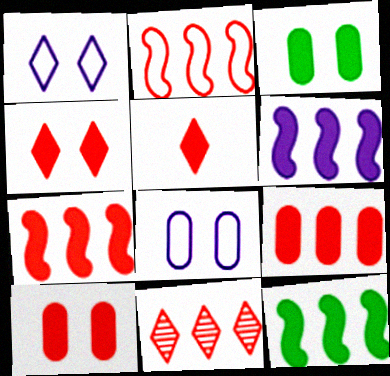[[2, 9, 11], 
[3, 5, 6], 
[5, 7, 10], 
[6, 7, 12]]